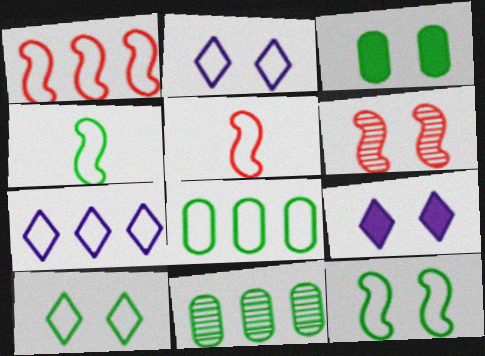[[1, 7, 8], 
[2, 3, 6], 
[2, 5, 8], 
[4, 8, 10], 
[5, 9, 11]]